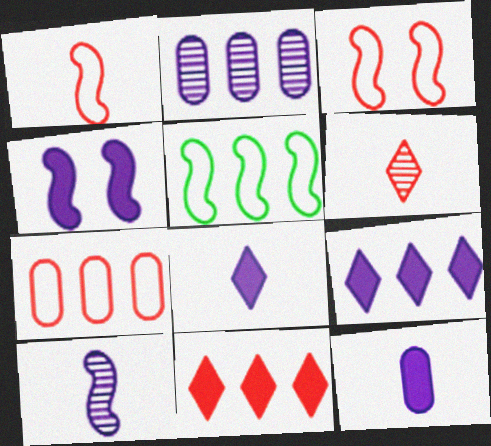[[2, 5, 11], 
[4, 9, 12]]